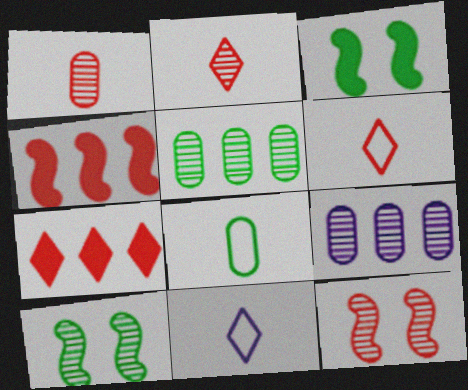[[2, 9, 10], 
[3, 6, 9]]